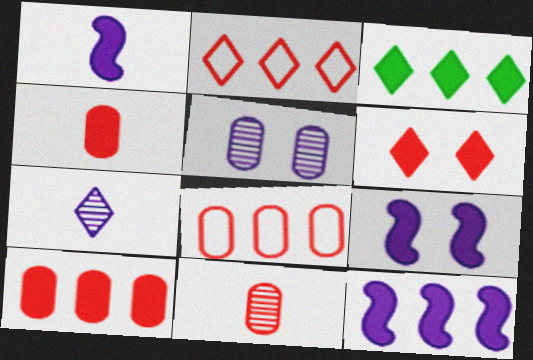[[1, 9, 12], 
[3, 4, 9], 
[3, 10, 12]]